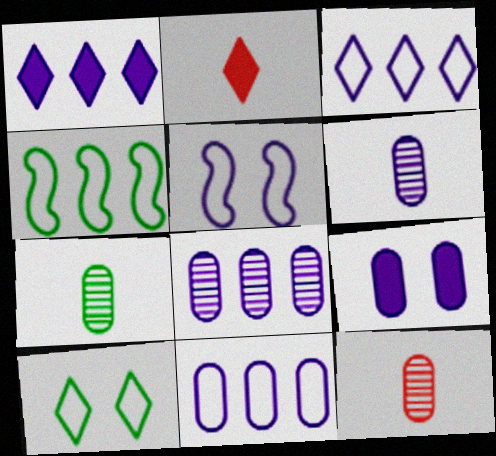[[1, 5, 6], 
[6, 7, 12], 
[6, 9, 11]]